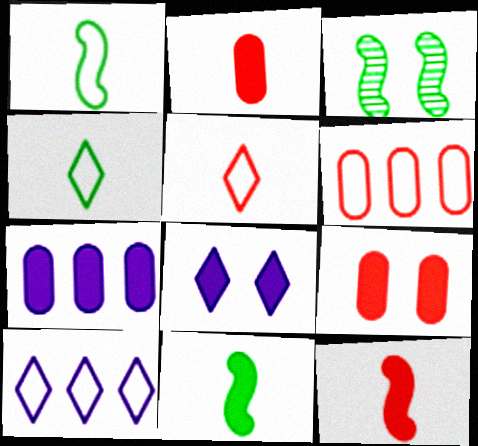[[2, 3, 10], 
[3, 5, 7]]